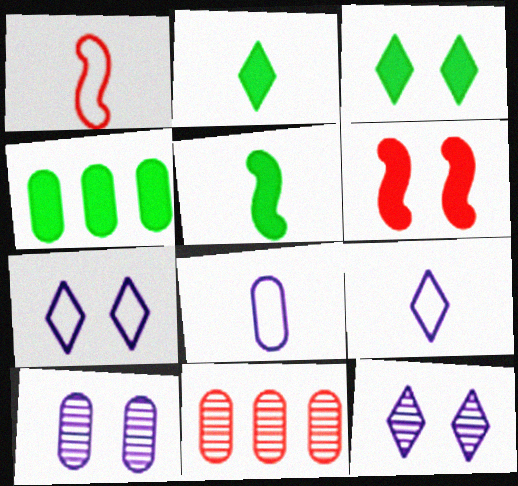[[1, 4, 12], 
[3, 4, 5], 
[5, 7, 11]]